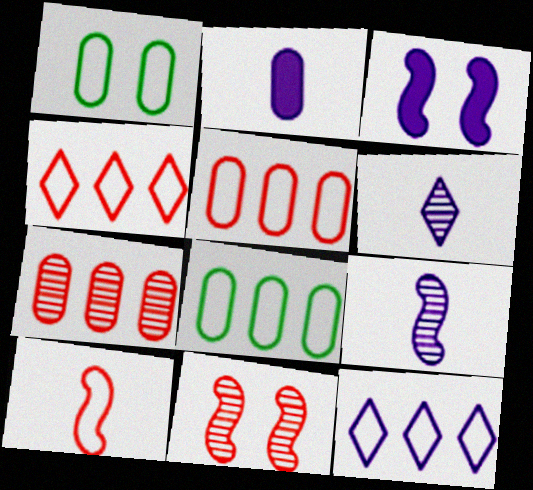[[1, 2, 7], 
[1, 10, 12]]